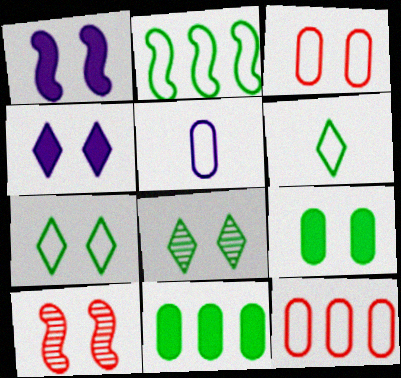[[1, 3, 8]]